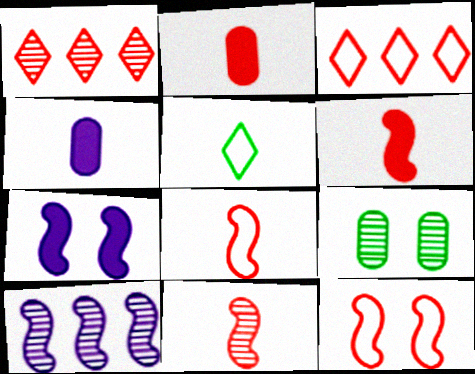[[1, 2, 12], 
[4, 5, 11], 
[6, 8, 11]]